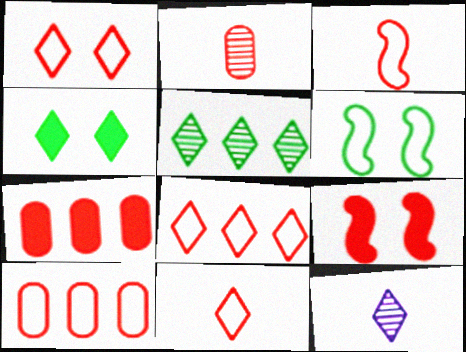[[1, 3, 10], 
[1, 8, 11], 
[2, 8, 9], 
[4, 8, 12], 
[6, 7, 12]]